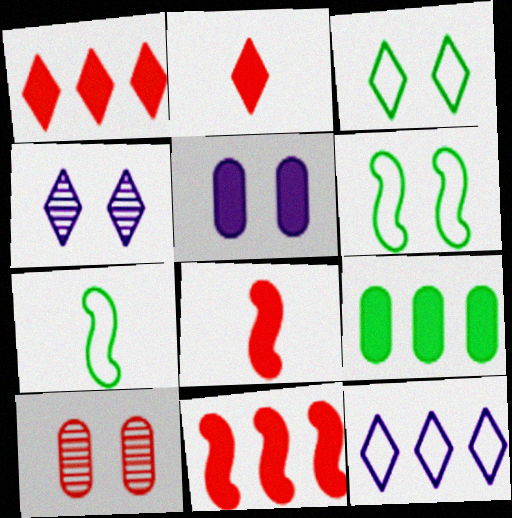[]